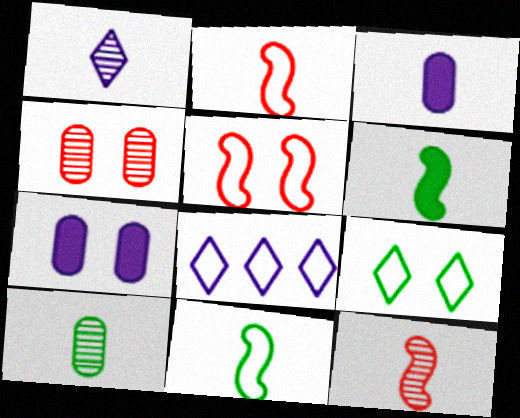[[1, 10, 12], 
[4, 6, 8]]